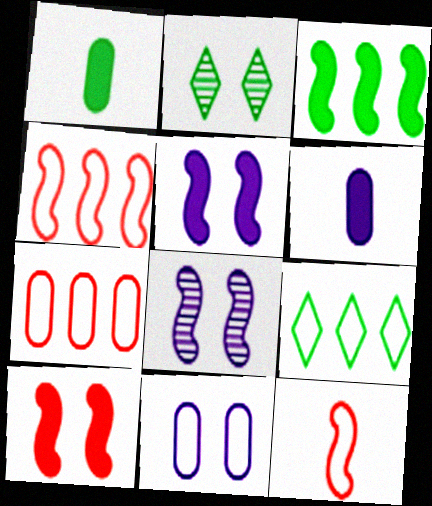[[2, 4, 6], 
[2, 10, 11], 
[3, 8, 12], 
[9, 11, 12]]